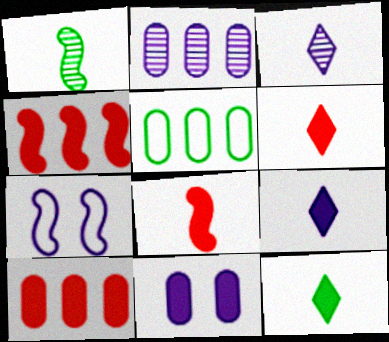[[1, 4, 7], 
[2, 5, 10], 
[2, 7, 9], 
[4, 11, 12], 
[6, 9, 12]]